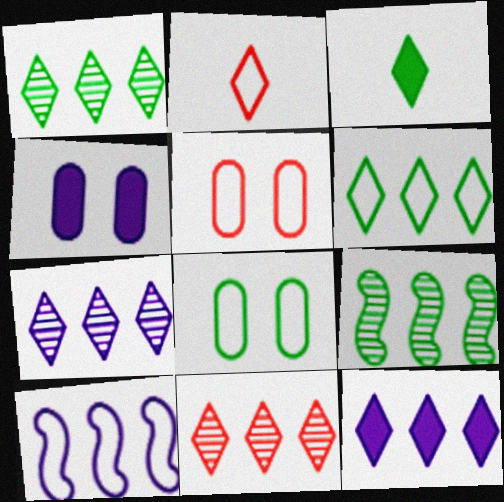[[1, 7, 11], 
[2, 4, 9], 
[2, 8, 10], 
[3, 8, 9], 
[6, 11, 12]]